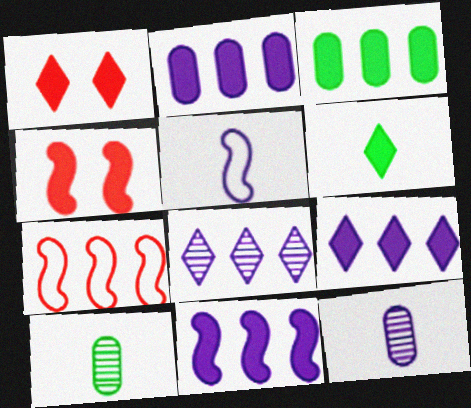[[1, 6, 9], 
[2, 4, 6], 
[2, 9, 11], 
[3, 7, 8]]